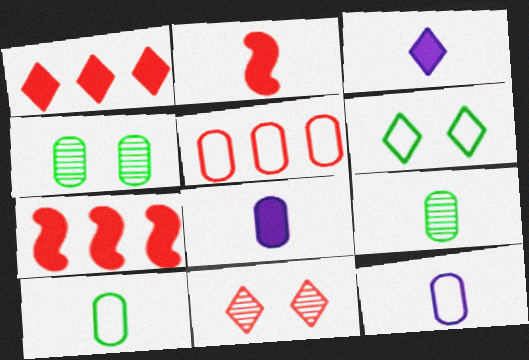[[2, 5, 11], 
[4, 5, 8]]